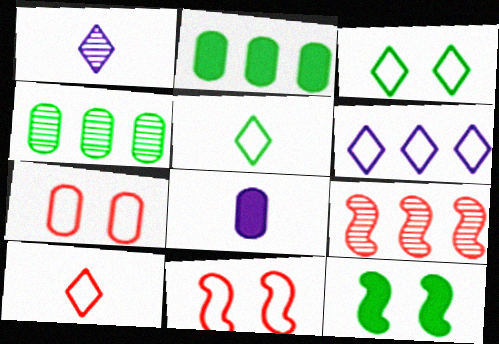[[1, 2, 11], 
[2, 6, 9], 
[3, 6, 10], 
[3, 8, 9], 
[4, 5, 12], 
[4, 7, 8]]